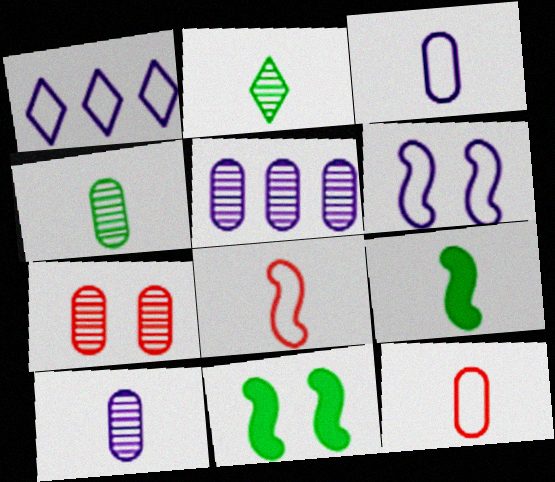[[1, 3, 6], 
[1, 7, 9], 
[4, 5, 7]]